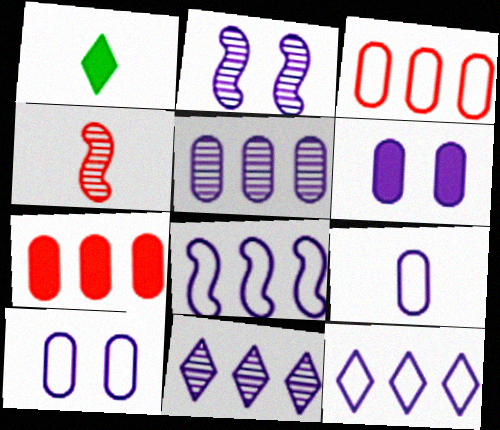[[1, 2, 3], 
[1, 4, 9], 
[5, 6, 9]]